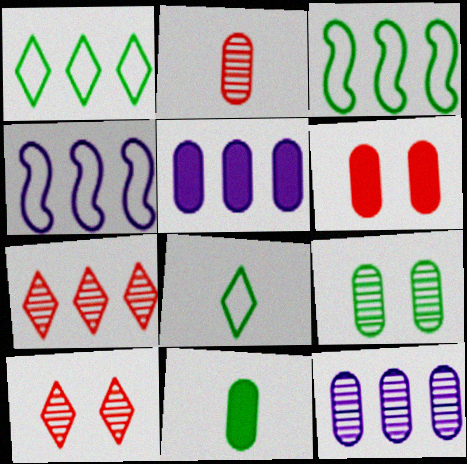[[2, 9, 12], 
[3, 5, 7], 
[4, 10, 11], 
[5, 6, 11]]